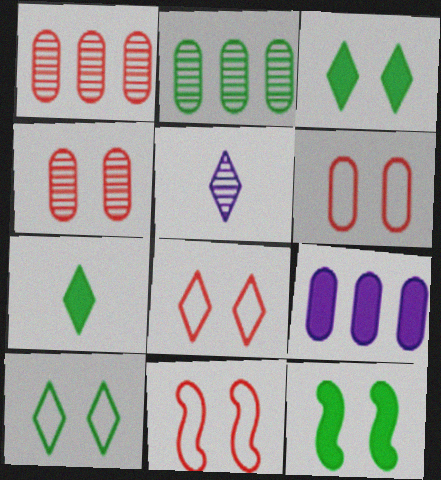[[6, 8, 11]]